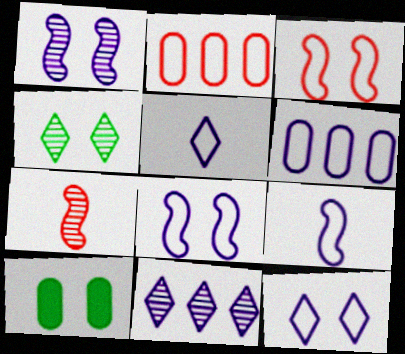[[5, 6, 8], 
[6, 9, 12]]